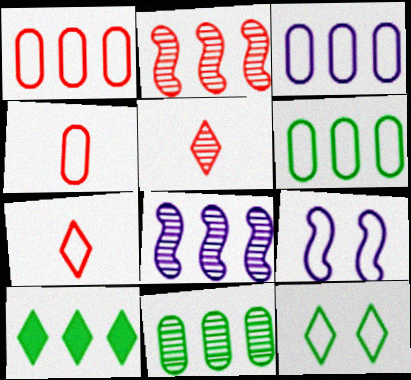[[1, 3, 6], 
[1, 8, 10], 
[2, 3, 10], 
[6, 7, 9]]